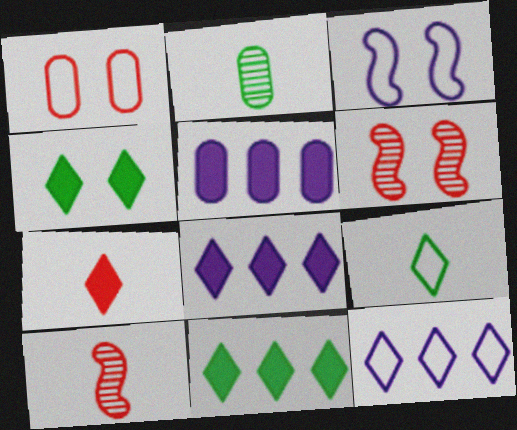[[1, 2, 5], 
[4, 7, 8], 
[5, 6, 9]]